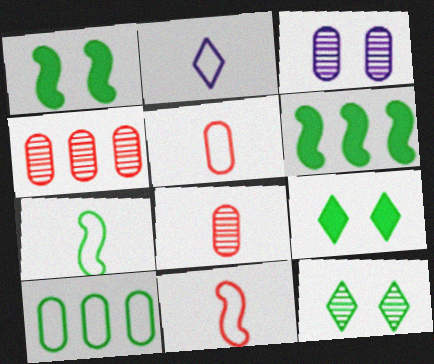[[1, 2, 4], 
[2, 5, 7]]